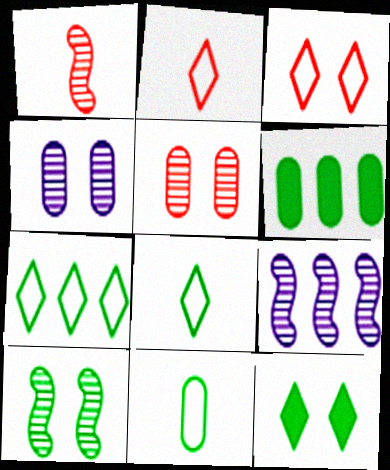[[1, 9, 10], 
[6, 8, 10]]